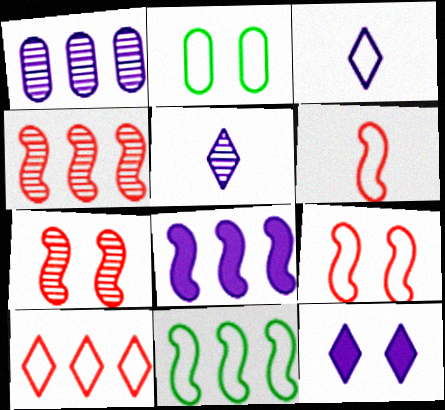[[2, 7, 12], 
[4, 8, 11]]